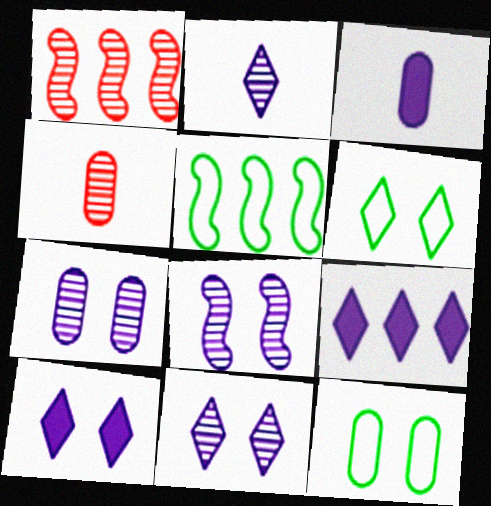[[1, 3, 6], 
[4, 5, 10], 
[7, 8, 11]]